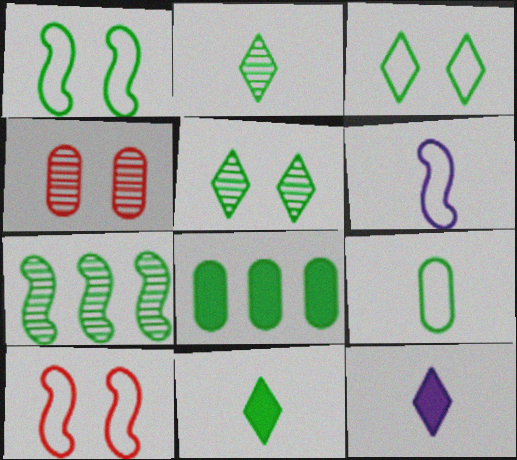[[1, 2, 8]]